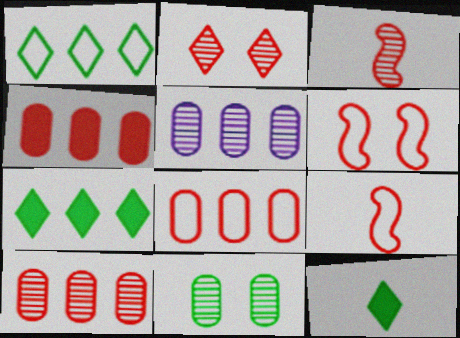[[2, 3, 10], 
[2, 4, 9], 
[4, 8, 10], 
[5, 6, 12]]